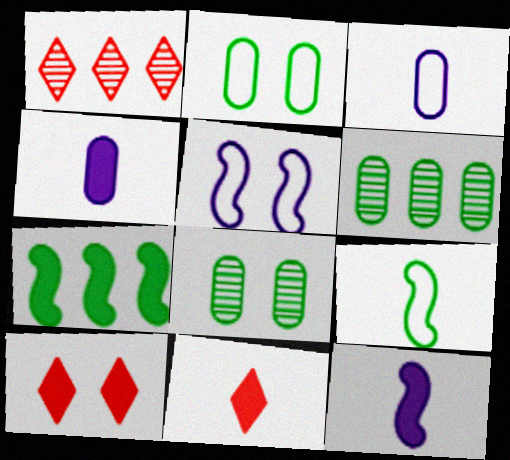[[1, 2, 12], 
[4, 7, 10], 
[5, 6, 11], 
[5, 8, 10]]